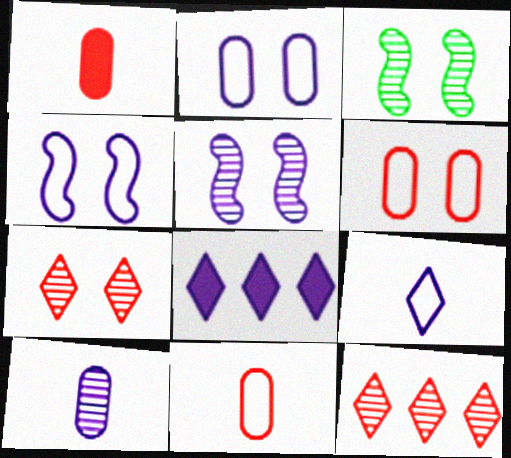[[3, 8, 11], 
[3, 10, 12], 
[4, 8, 10]]